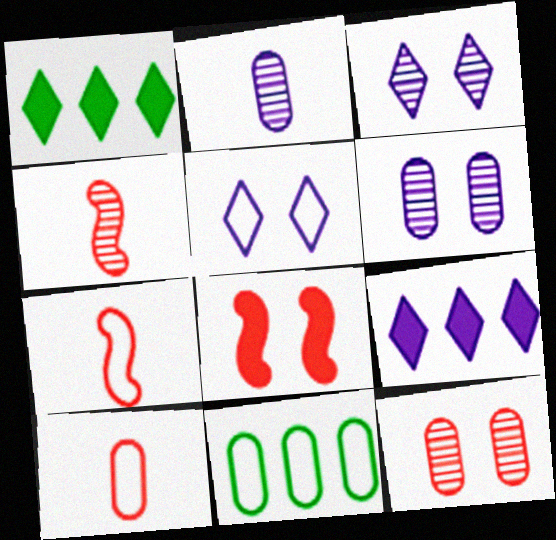[[1, 6, 7], 
[5, 7, 11]]